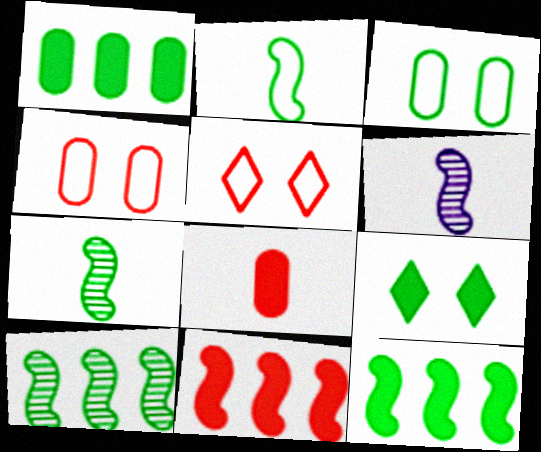[[1, 5, 6]]